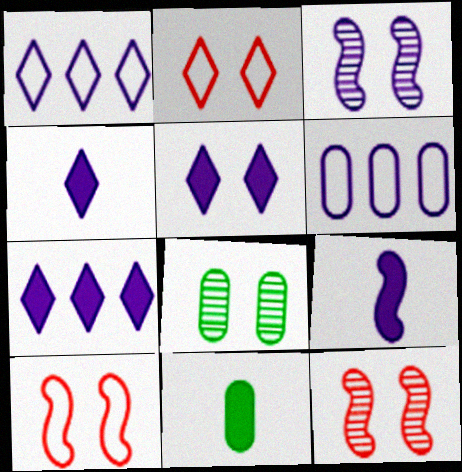[[1, 11, 12], 
[3, 4, 6], 
[4, 5, 7], 
[5, 8, 10]]